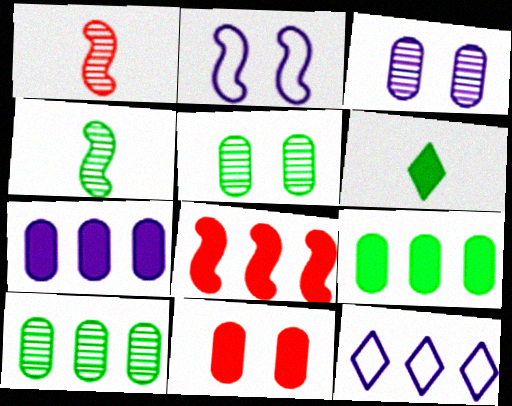[[2, 4, 8], 
[4, 11, 12], 
[8, 10, 12]]